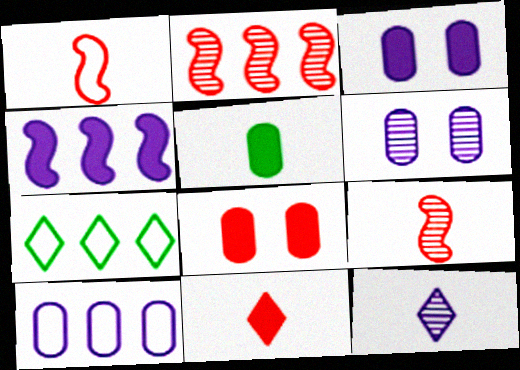[[1, 5, 12], 
[3, 7, 9]]